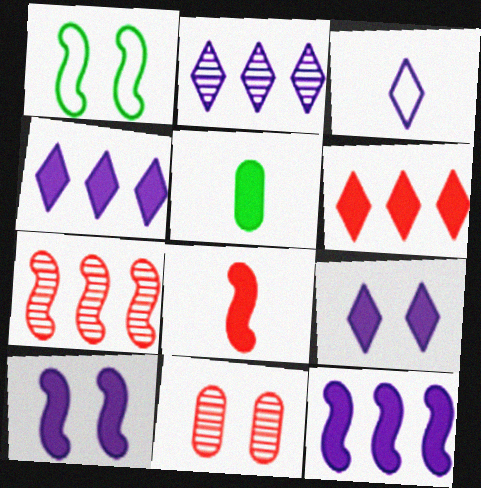[[1, 9, 11], 
[2, 3, 9], 
[5, 6, 10]]